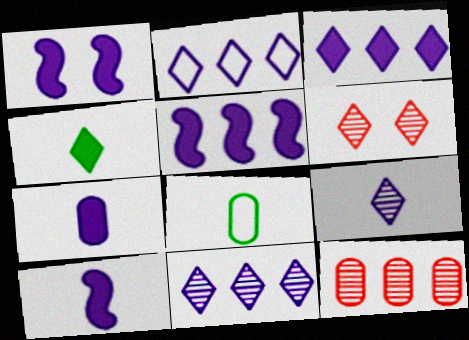[[1, 3, 7], 
[1, 5, 10], 
[2, 3, 11], 
[2, 4, 6], 
[5, 6, 8]]